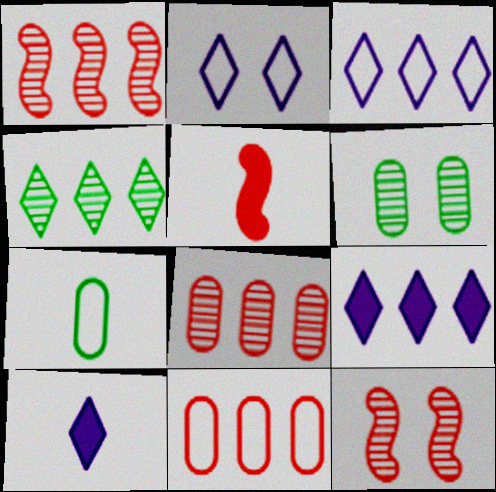[[3, 5, 6], 
[7, 9, 12]]